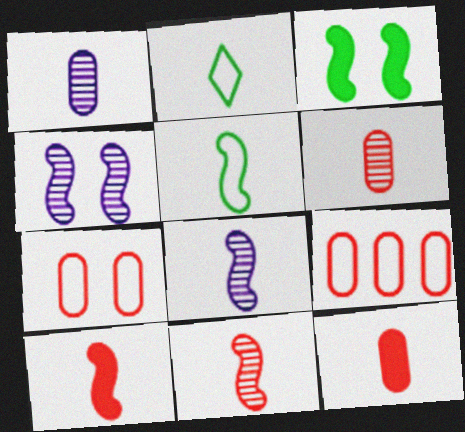[[1, 2, 10], 
[2, 8, 12], 
[5, 8, 10]]